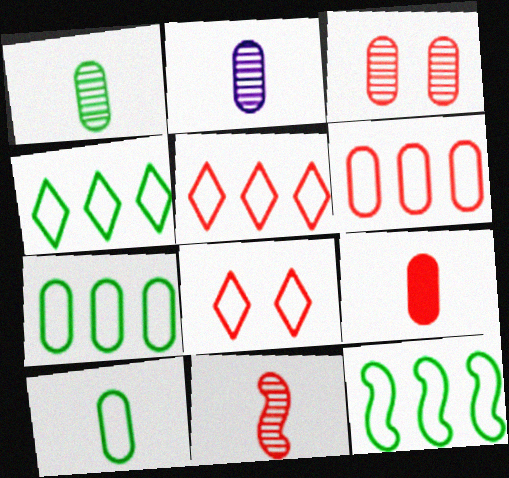[[2, 9, 10], 
[3, 6, 9], 
[4, 7, 12]]